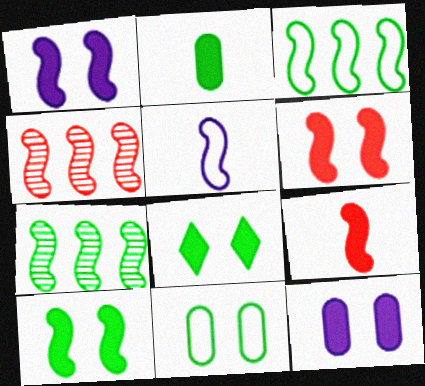[[1, 6, 10], 
[4, 5, 10], 
[5, 6, 7], 
[6, 8, 12]]